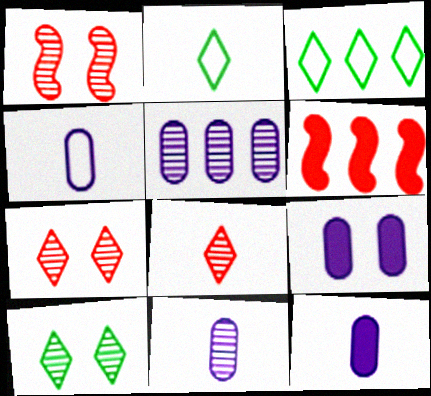[[1, 3, 12], 
[3, 5, 6], 
[4, 5, 9], 
[4, 6, 10], 
[4, 11, 12]]